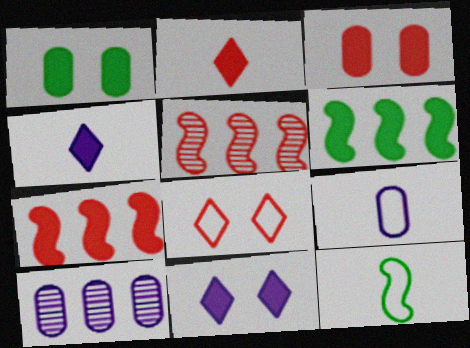[[1, 4, 7], 
[2, 3, 7], 
[3, 4, 6]]